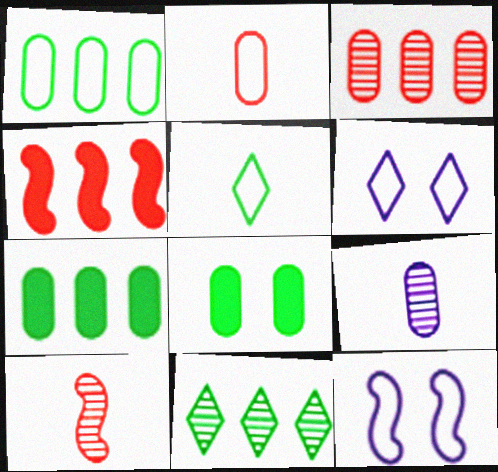[[6, 7, 10]]